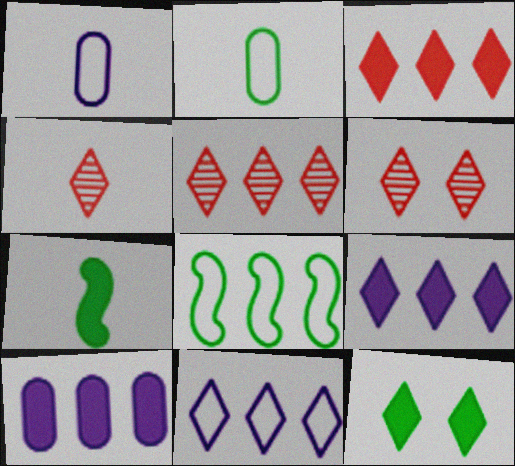[[1, 4, 7], 
[4, 5, 6], 
[4, 11, 12], 
[5, 8, 10]]